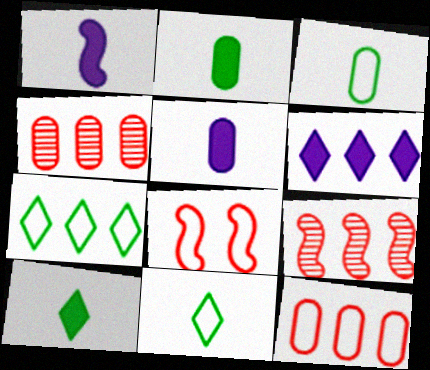[]